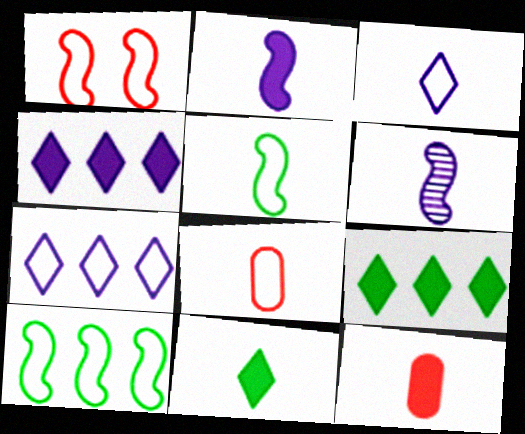[[2, 11, 12], 
[3, 5, 8], 
[6, 8, 11]]